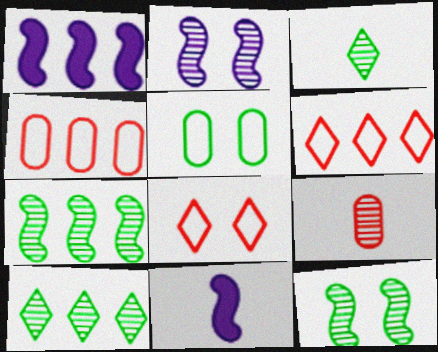[[1, 4, 10], 
[2, 9, 10]]